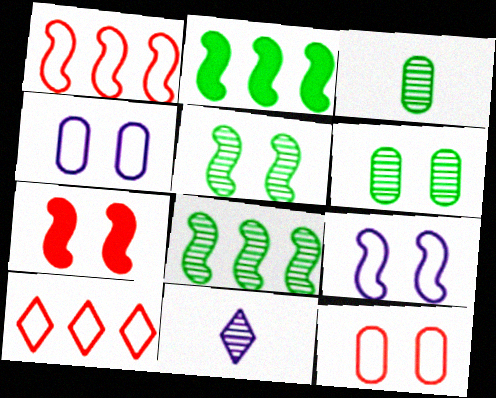[[2, 11, 12], 
[5, 7, 9]]